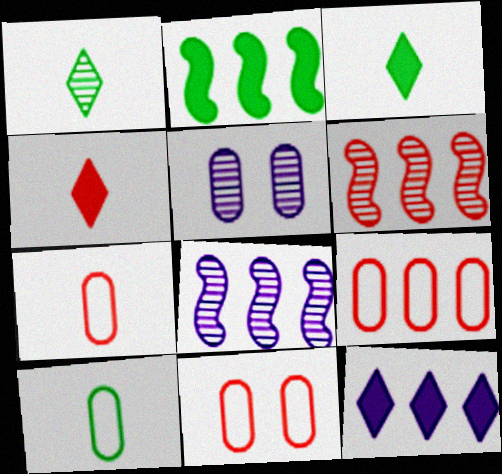[[1, 5, 6], 
[3, 8, 11], 
[4, 6, 11], 
[7, 9, 11]]